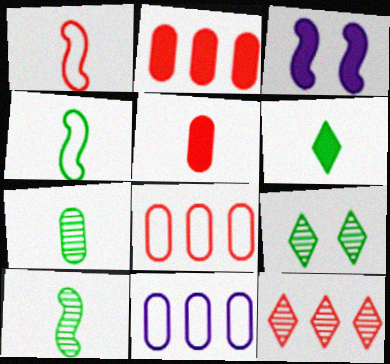[[2, 3, 6], 
[4, 6, 7]]